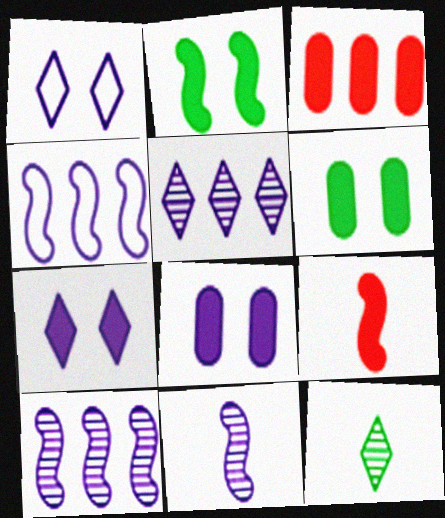[]